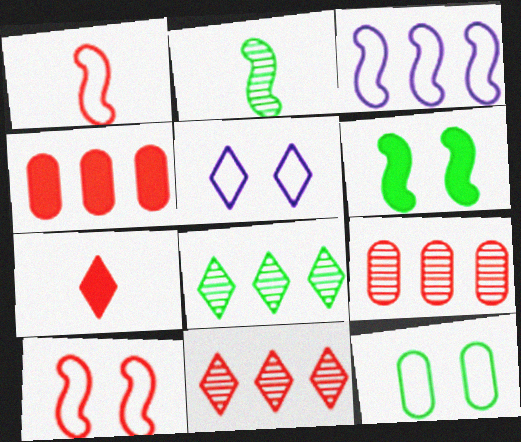[[2, 4, 5], 
[3, 4, 8], 
[5, 7, 8], 
[5, 10, 12], 
[7, 9, 10]]